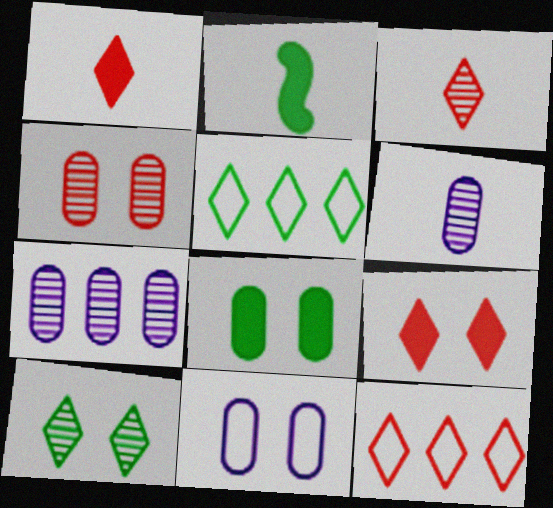[[3, 9, 12], 
[4, 8, 11]]